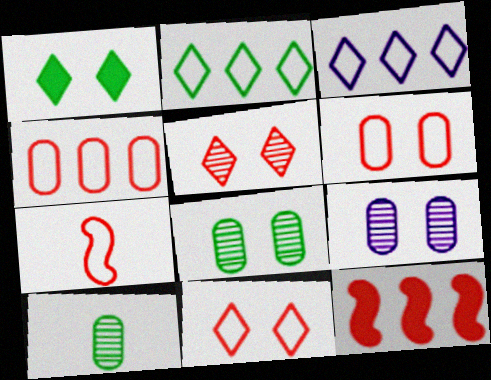[[4, 7, 11]]